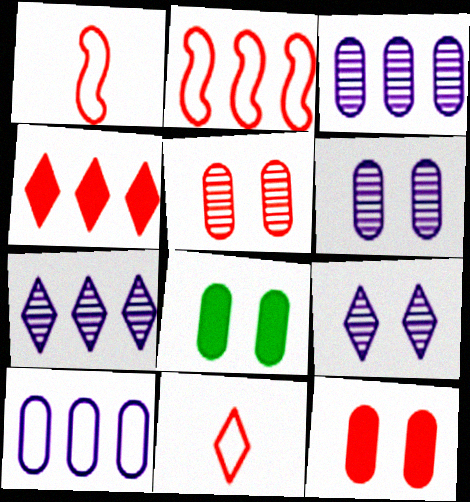[[1, 4, 5], 
[1, 7, 8]]